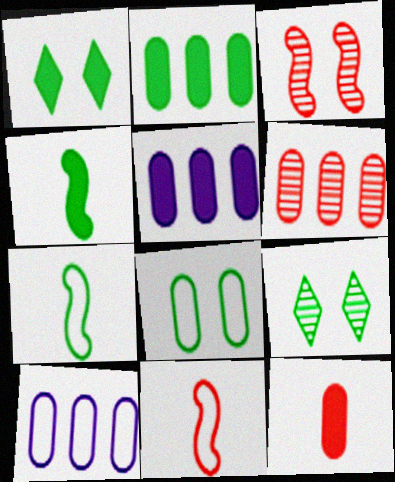[[1, 2, 4], 
[2, 6, 10], 
[2, 7, 9], 
[5, 9, 11]]